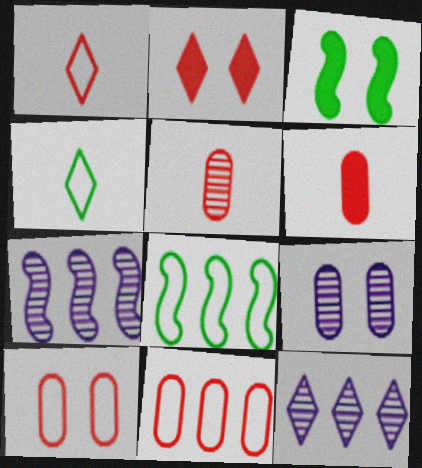[[2, 4, 12]]